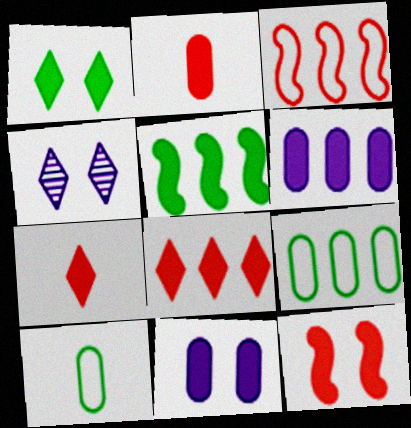[[1, 11, 12], 
[2, 8, 12], 
[5, 6, 8], 
[5, 7, 11]]